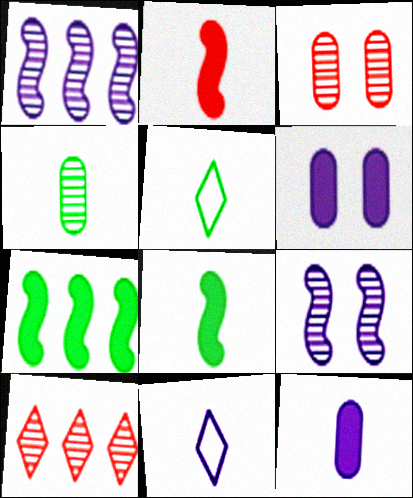[[1, 6, 11], 
[2, 4, 11], 
[3, 7, 11], 
[4, 5, 8], 
[4, 9, 10]]